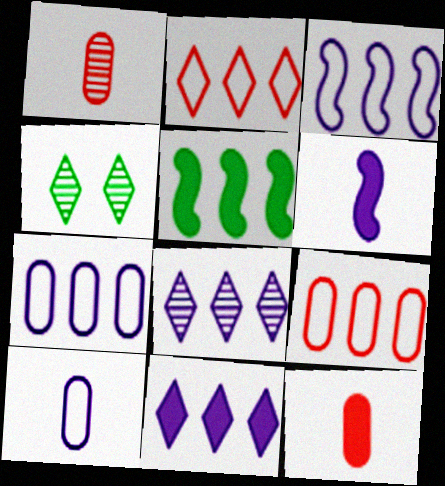[[3, 4, 12], 
[4, 6, 9], 
[5, 8, 9]]